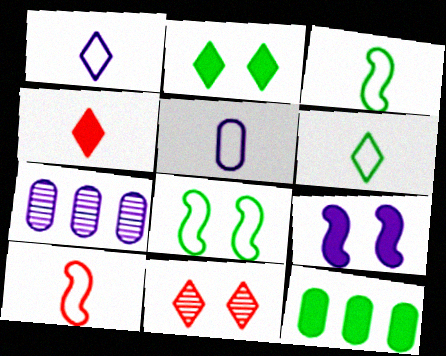[[1, 7, 9], 
[2, 7, 10], 
[4, 7, 8], 
[4, 9, 12], 
[5, 6, 10]]